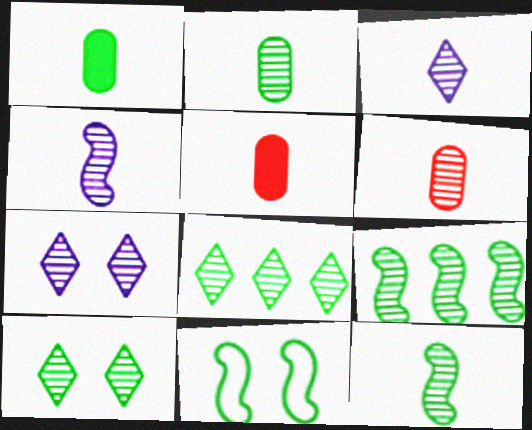[[1, 8, 11], 
[2, 9, 10], 
[3, 6, 12], 
[6, 7, 9]]